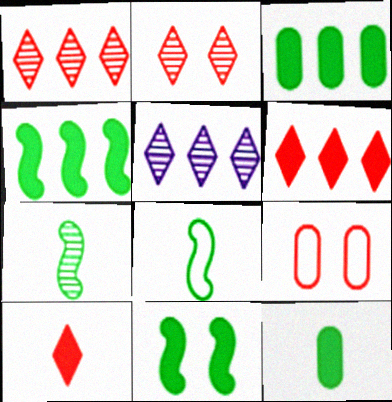[]